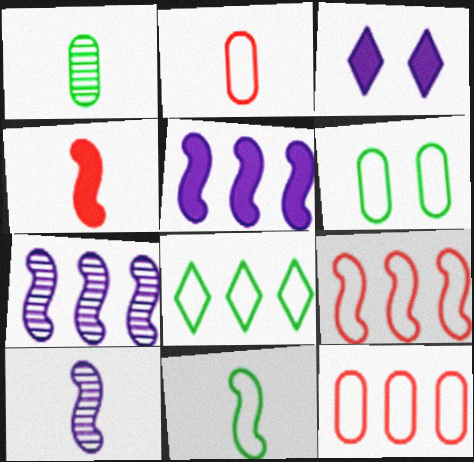[[1, 3, 9], 
[4, 10, 11], 
[6, 8, 11]]